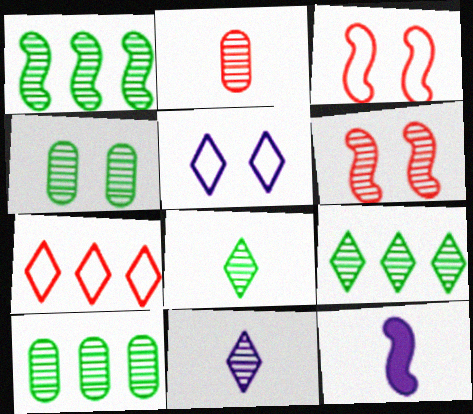[[1, 3, 12], 
[1, 4, 8], 
[1, 9, 10], 
[4, 7, 12], 
[6, 10, 11]]